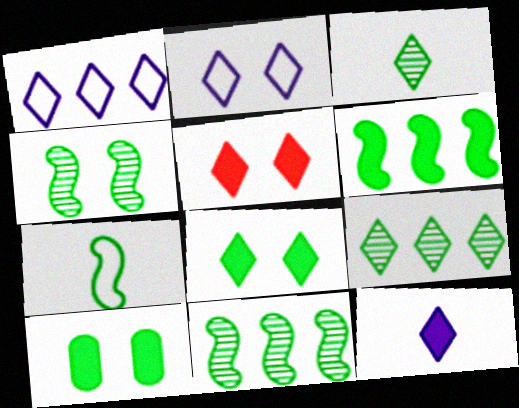[[1, 3, 5], 
[4, 6, 7], 
[7, 9, 10]]